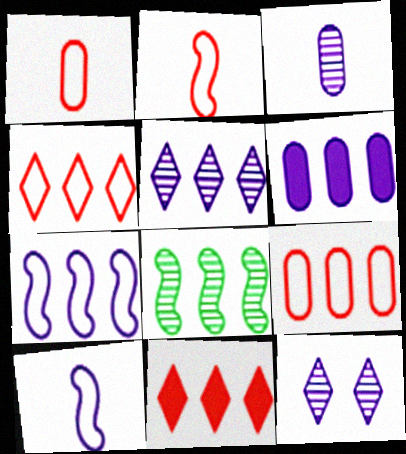[[4, 6, 8], 
[5, 6, 7], 
[6, 10, 12]]